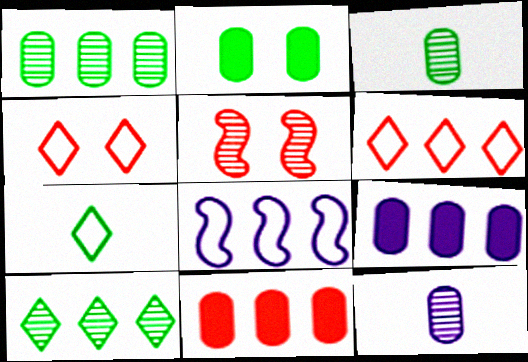[[5, 7, 9], 
[5, 10, 12], 
[8, 10, 11]]